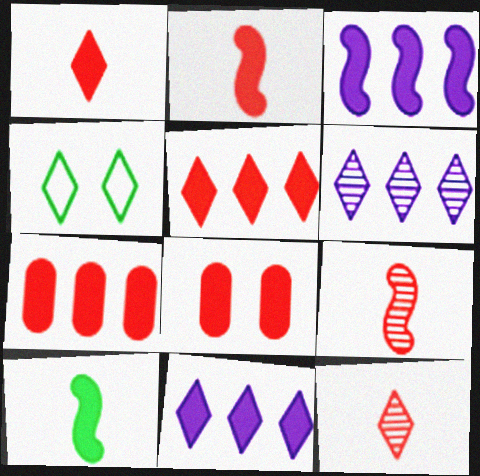[[1, 4, 6], 
[2, 5, 8], 
[4, 11, 12], 
[8, 10, 11]]